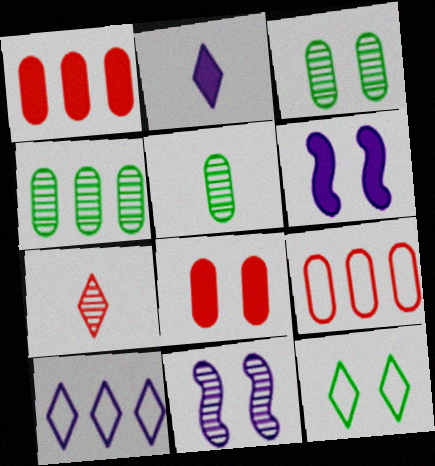[[3, 4, 5], 
[4, 7, 11], 
[8, 11, 12]]